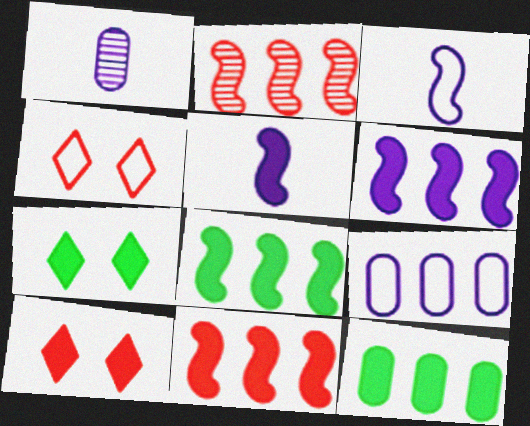[[1, 4, 8], 
[5, 10, 12], 
[6, 8, 11]]